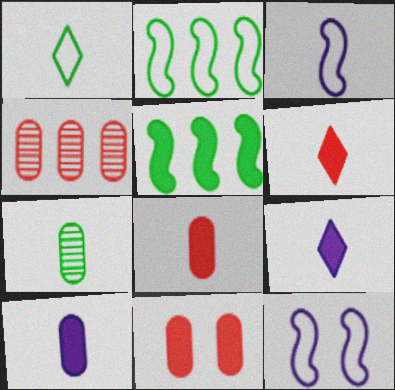[[3, 6, 7], 
[5, 9, 11]]